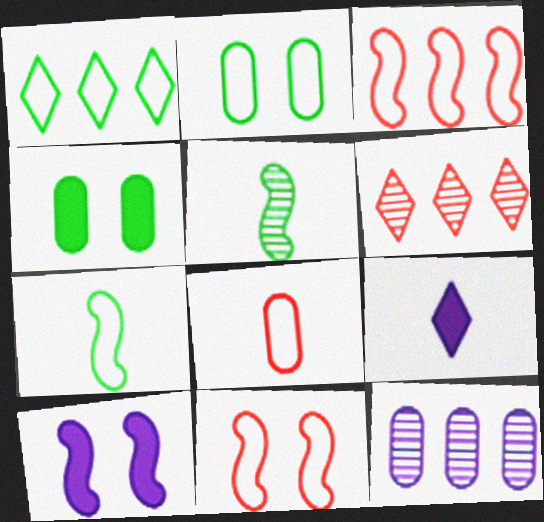[[1, 2, 7], 
[1, 4, 5], 
[3, 5, 10], 
[4, 8, 12], 
[5, 8, 9]]